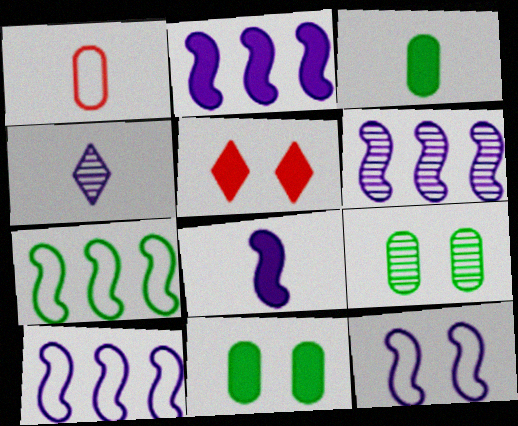[[2, 3, 5], 
[2, 6, 10], 
[5, 9, 12], 
[6, 8, 12]]